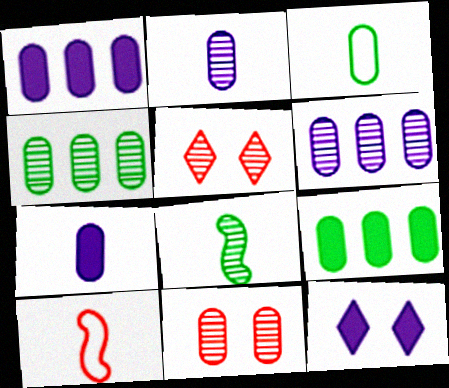[[1, 3, 11], 
[2, 4, 11], 
[4, 10, 12], 
[5, 6, 8]]